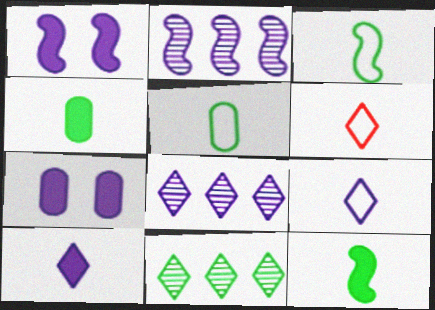[[2, 7, 9]]